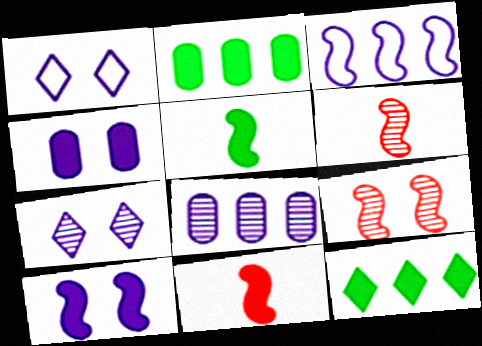[[1, 2, 6], 
[3, 5, 9], 
[4, 11, 12]]